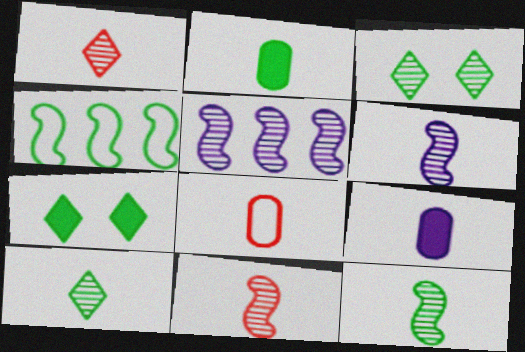[[2, 3, 4], 
[5, 7, 8], 
[6, 11, 12]]